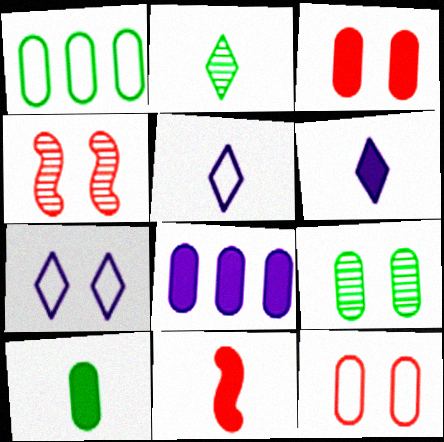[[1, 4, 6], 
[1, 9, 10], 
[3, 8, 10], 
[6, 10, 11]]